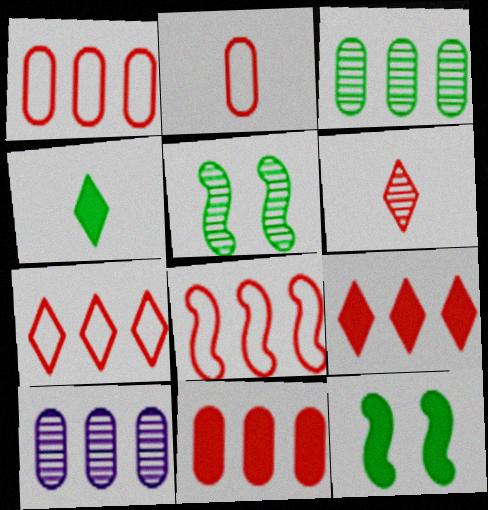[[1, 7, 8], 
[5, 6, 10]]